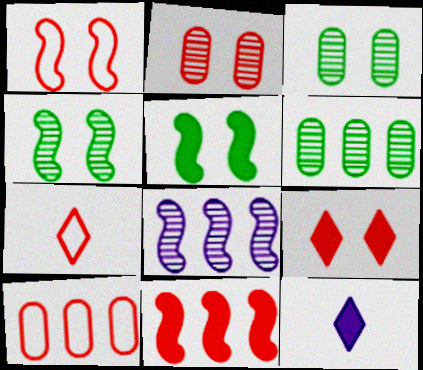[[1, 2, 9], 
[1, 6, 12], 
[1, 7, 10], 
[2, 7, 11], 
[4, 10, 12]]